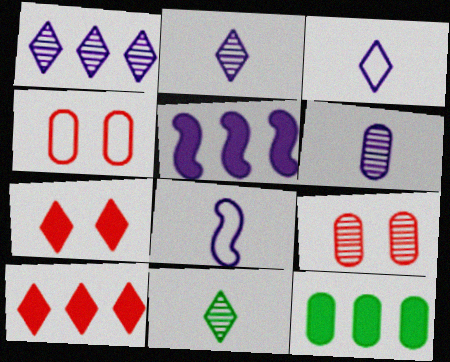[[4, 5, 11], 
[4, 6, 12], 
[5, 10, 12]]